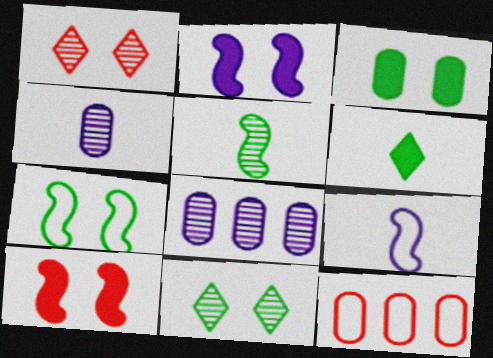[[1, 5, 8], 
[3, 4, 12], 
[3, 7, 11]]